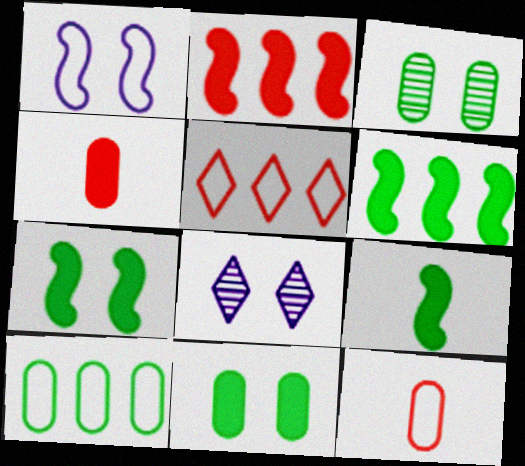[[6, 7, 9], 
[6, 8, 12]]